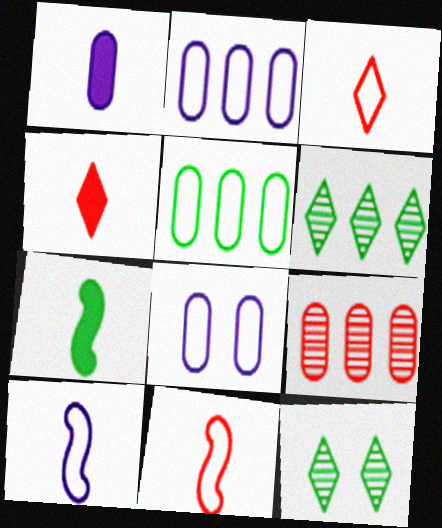[[1, 4, 7], 
[5, 7, 12]]